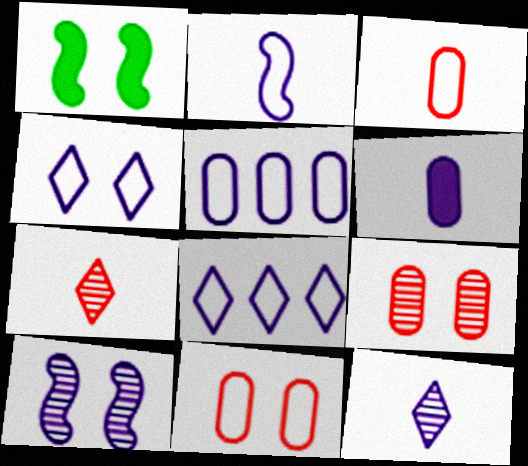[[1, 4, 9], 
[1, 5, 7], 
[2, 4, 5], 
[2, 6, 12], 
[6, 8, 10]]